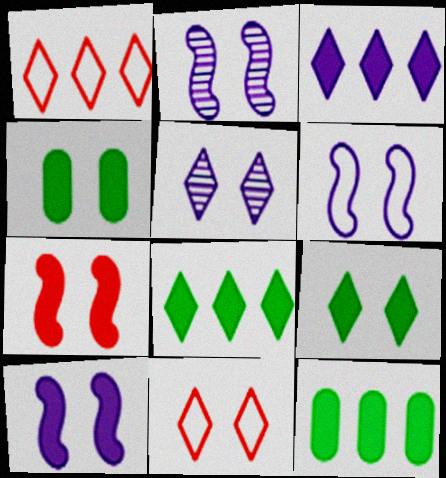[[2, 4, 11], 
[2, 6, 10], 
[5, 9, 11]]